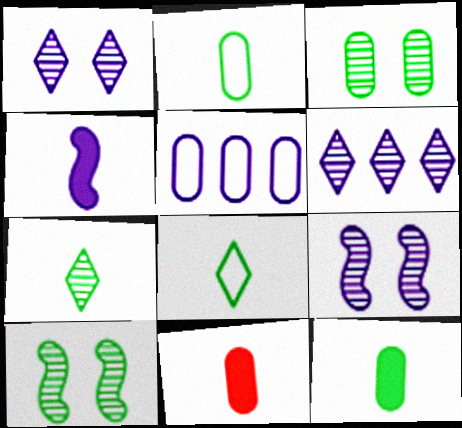[[1, 4, 5], 
[3, 5, 11]]